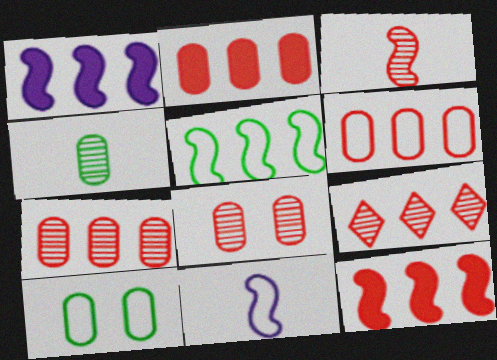[[2, 6, 7], 
[3, 8, 9], 
[6, 9, 12]]